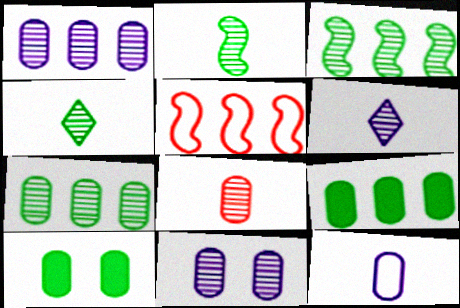[[2, 6, 8], 
[5, 6, 10], 
[7, 8, 11]]